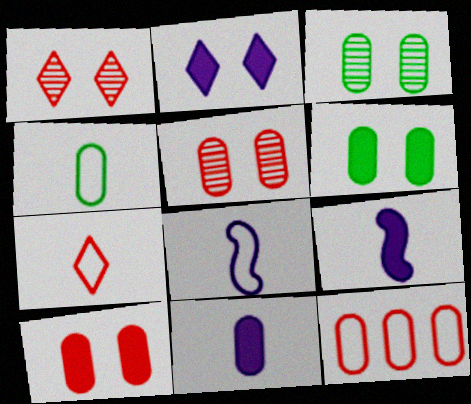[[3, 11, 12], 
[4, 7, 8]]